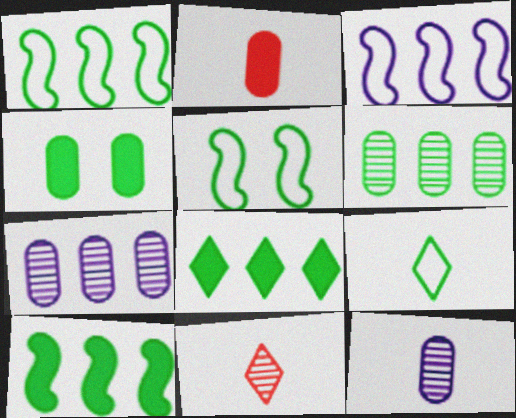[[1, 6, 8], 
[3, 4, 11]]